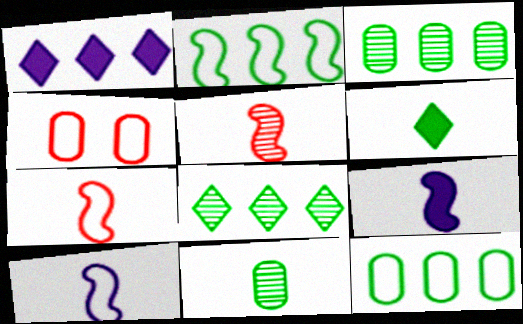[[4, 8, 9]]